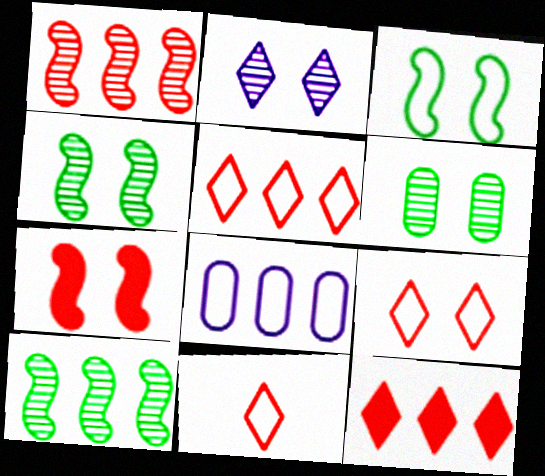[[3, 8, 11], 
[5, 9, 11], 
[8, 10, 12]]